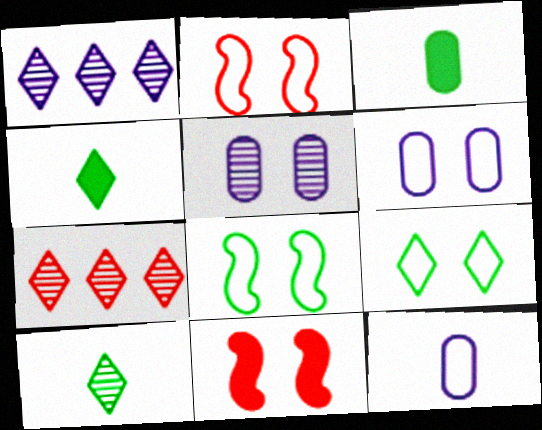[[1, 2, 3], 
[2, 6, 9], 
[5, 9, 11]]